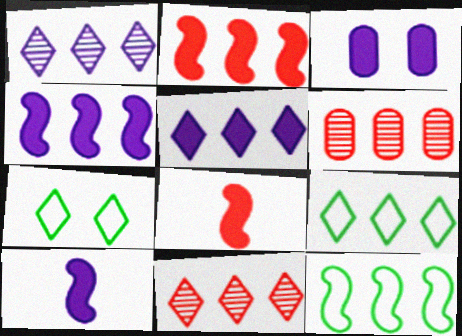[[3, 5, 10], 
[4, 6, 9], 
[5, 6, 12], 
[5, 9, 11], 
[6, 7, 10]]